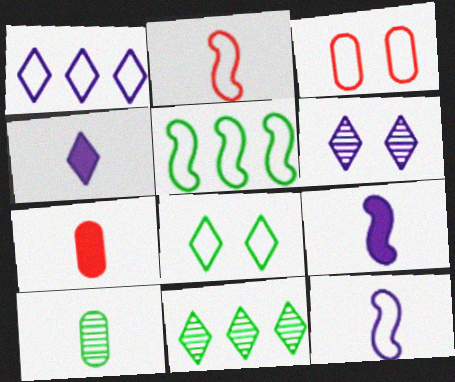[[1, 4, 6], 
[2, 4, 10], 
[3, 9, 11], 
[5, 6, 7]]